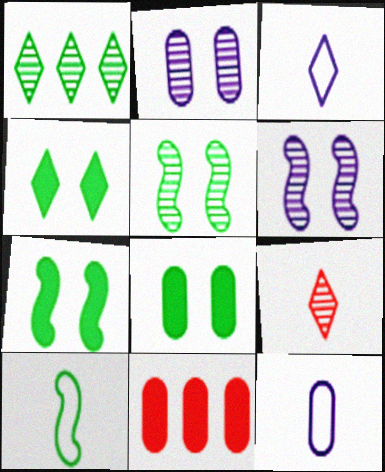[[1, 8, 10], 
[3, 5, 11], 
[4, 7, 8]]